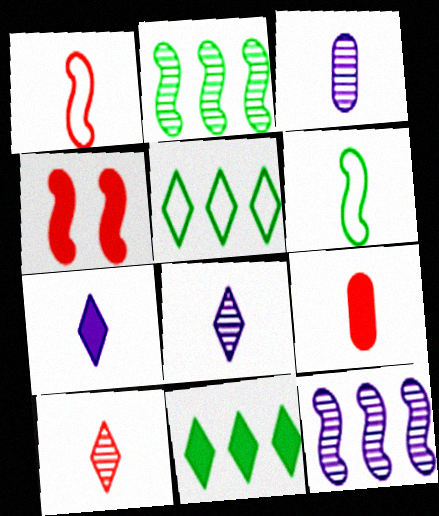[[1, 9, 10], 
[3, 4, 5], 
[4, 6, 12], 
[6, 8, 9]]